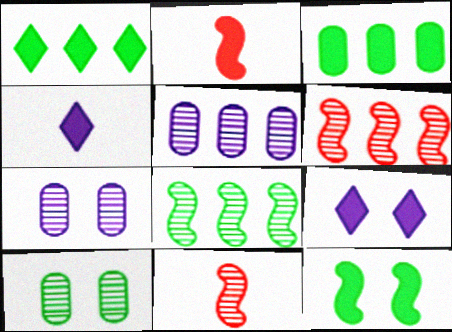[[2, 3, 9]]